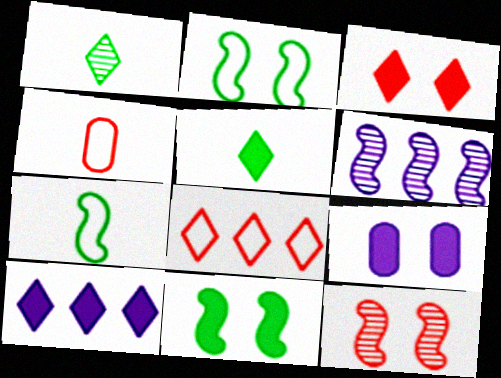[[3, 5, 10], 
[3, 9, 11]]